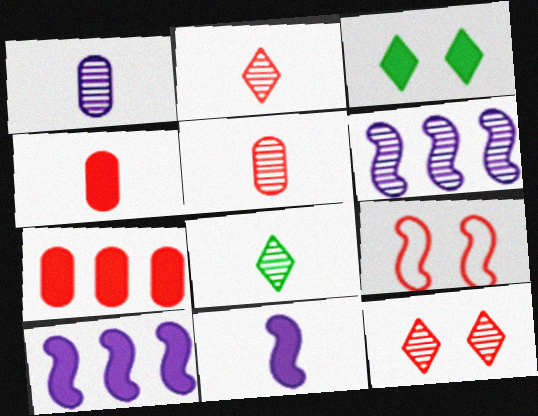[[2, 7, 9], 
[3, 4, 10], 
[3, 7, 11]]